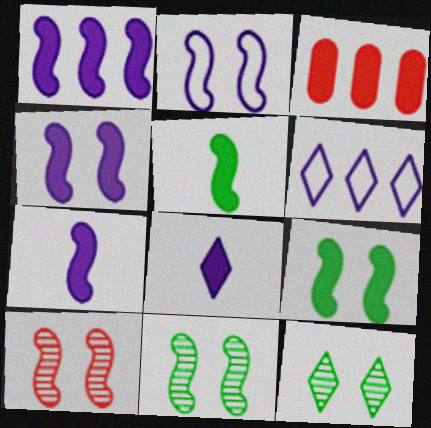[[1, 4, 7], 
[2, 9, 10], 
[3, 8, 9]]